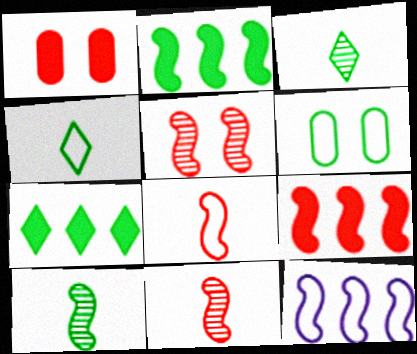[[1, 3, 12], 
[2, 3, 6], 
[5, 8, 9], 
[6, 7, 10]]